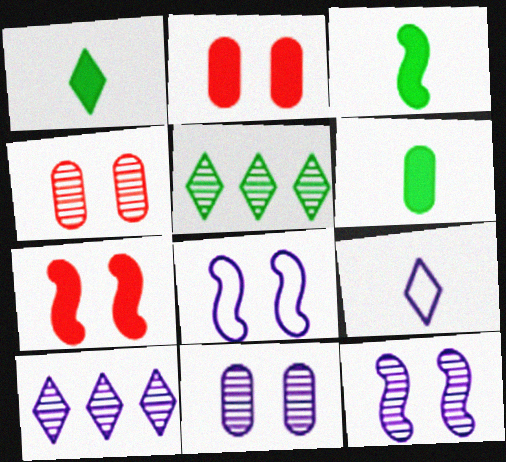[[1, 3, 6]]